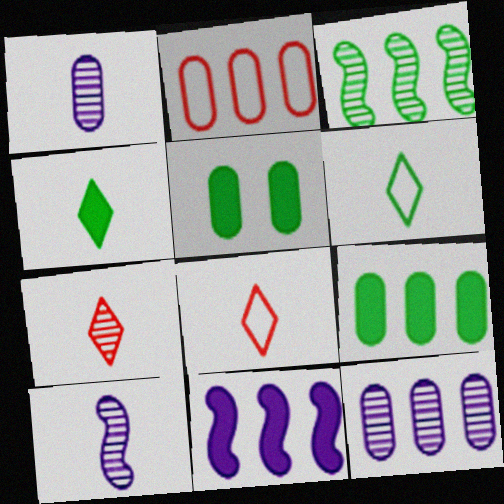[[1, 2, 5], 
[2, 9, 12], 
[3, 5, 6]]